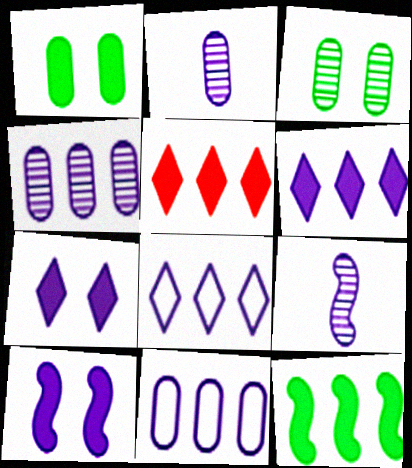[[2, 8, 10], 
[7, 9, 11]]